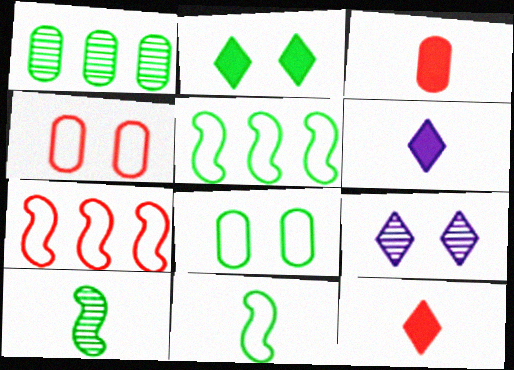[[1, 2, 11], 
[3, 5, 9]]